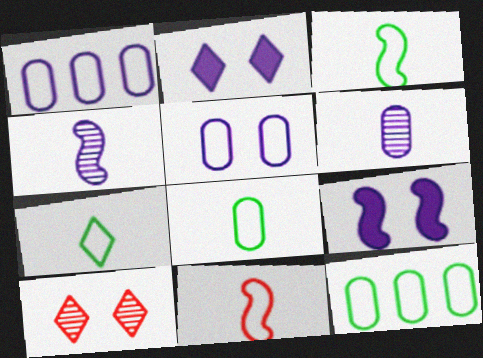[[1, 2, 4], 
[3, 7, 8]]